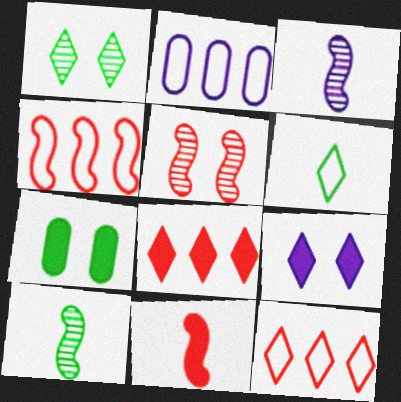[[1, 2, 11], 
[2, 3, 9], 
[3, 7, 12], 
[4, 5, 11]]